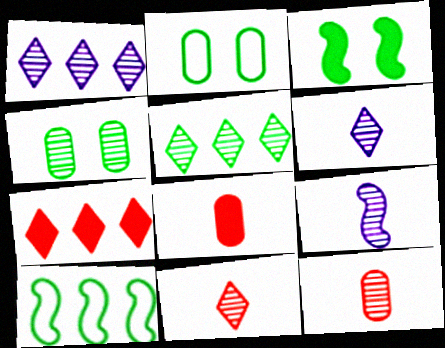[[2, 7, 9]]